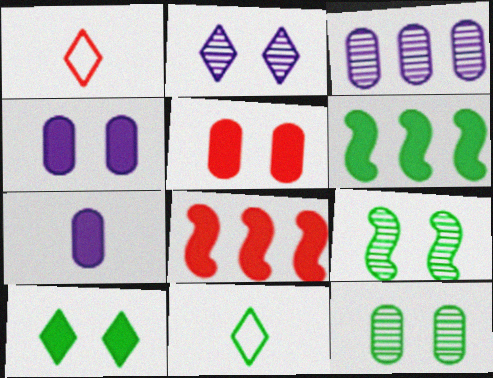[[6, 11, 12], 
[7, 8, 10]]